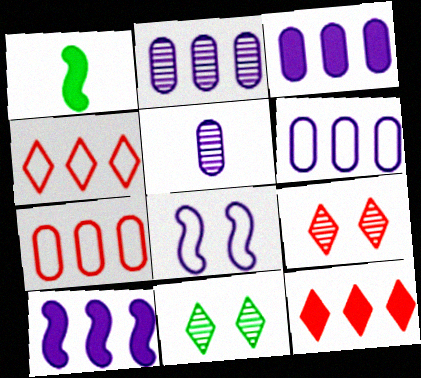[[1, 6, 9], 
[2, 3, 6]]